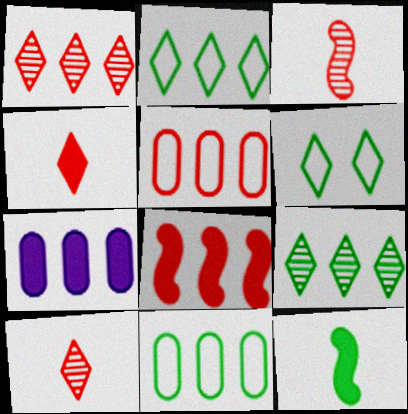[[1, 5, 8], 
[3, 6, 7]]